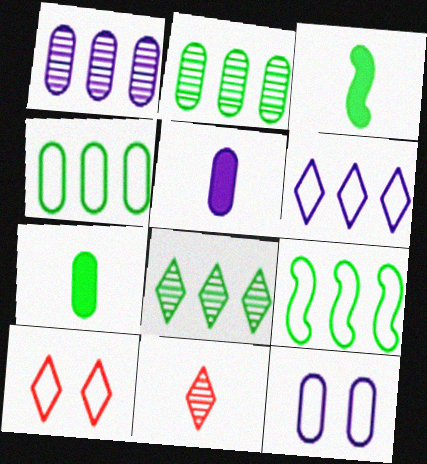[[1, 3, 10], 
[1, 5, 12]]